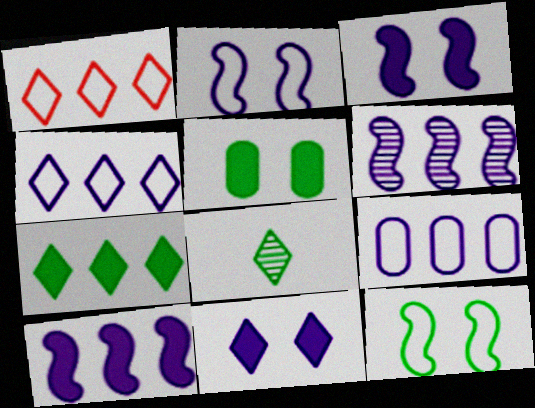[[1, 8, 11]]